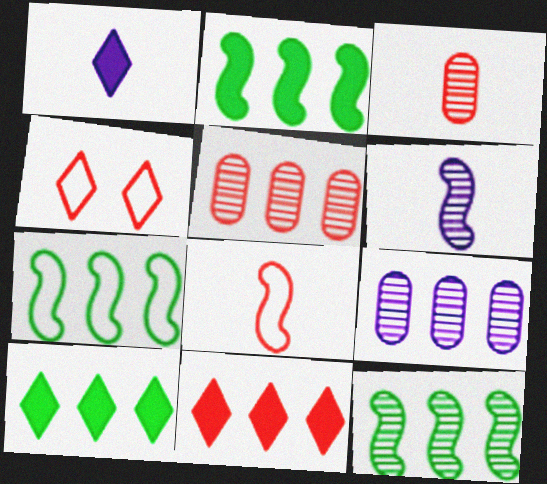[[2, 7, 12], 
[7, 9, 11]]